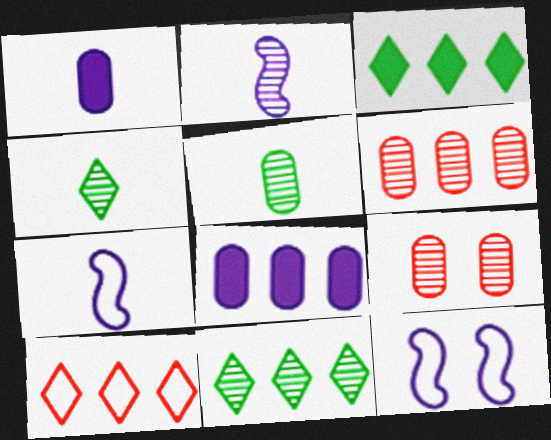[[2, 9, 11], 
[3, 7, 9]]